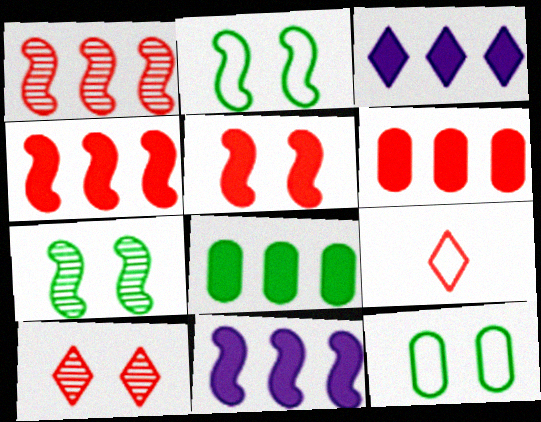[[3, 4, 8]]